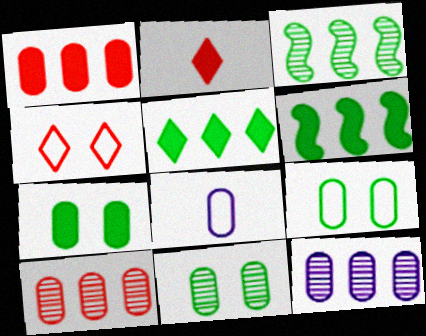[[1, 8, 11], 
[7, 8, 10], 
[7, 9, 11]]